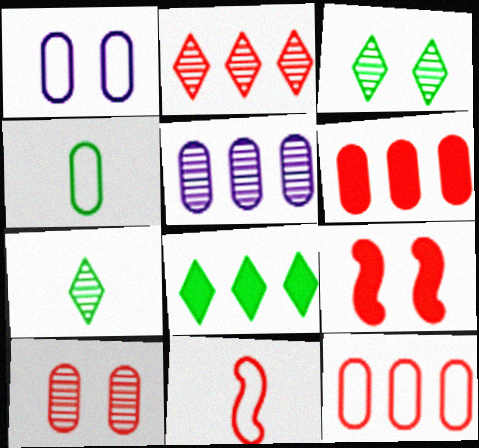[[1, 3, 9], 
[1, 4, 12]]